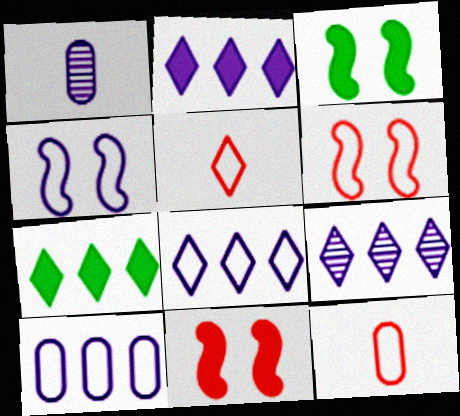[[1, 2, 4], 
[1, 6, 7], 
[2, 8, 9], 
[3, 9, 12]]